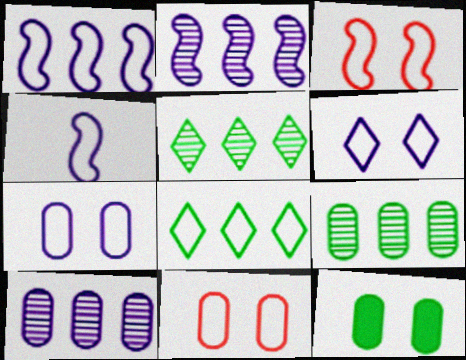[[4, 8, 11]]